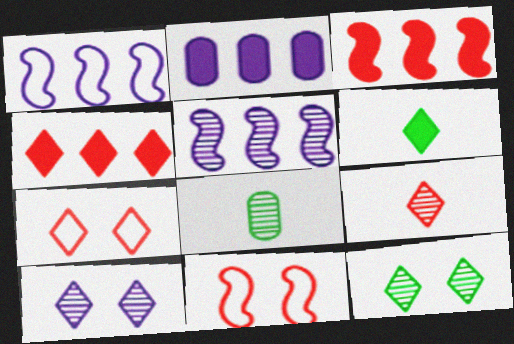[[4, 7, 9]]